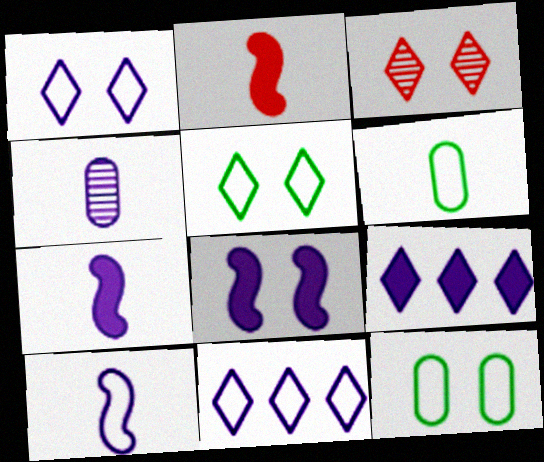[[3, 8, 12], 
[4, 8, 11]]